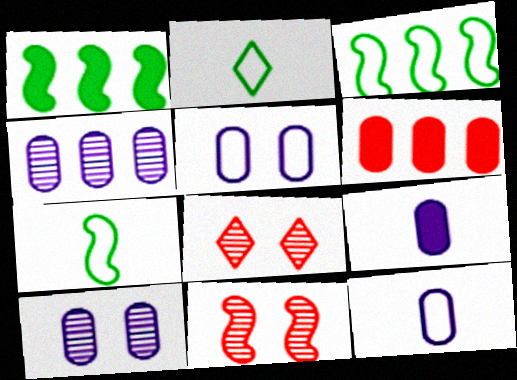[[1, 8, 12], 
[3, 8, 9], 
[4, 5, 9]]